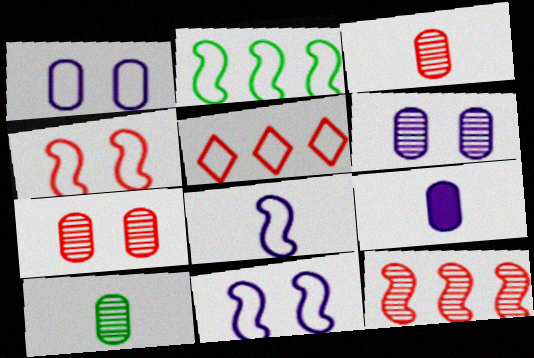[[2, 4, 8]]